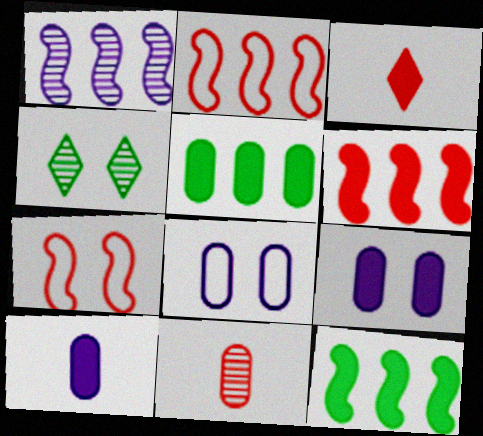[[1, 2, 12], 
[1, 4, 11], 
[2, 4, 10], 
[3, 9, 12], 
[4, 7, 9], 
[5, 8, 11]]